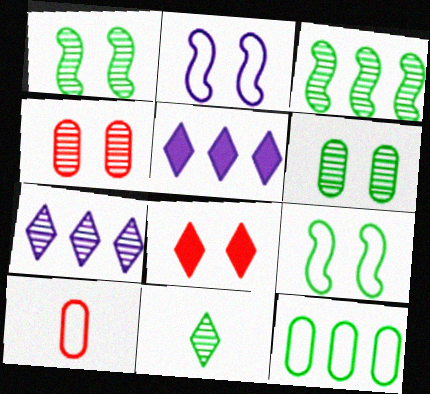[[1, 5, 10], 
[2, 6, 8], 
[3, 6, 11]]